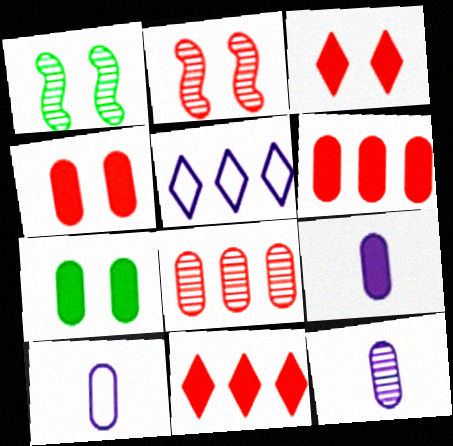[[1, 10, 11], 
[6, 7, 9], 
[7, 8, 10], 
[9, 10, 12]]